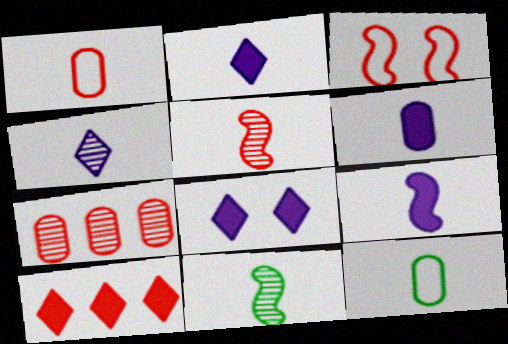[[1, 2, 11], 
[2, 5, 12], 
[2, 6, 9]]